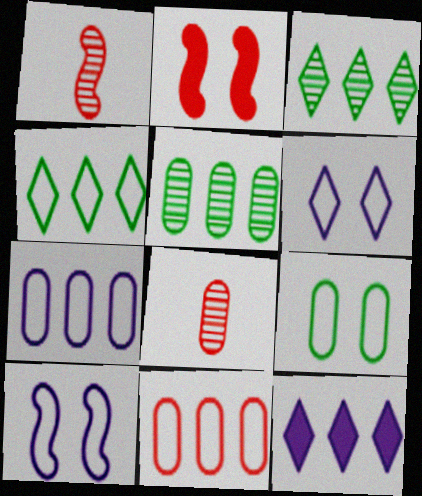[[1, 9, 12]]